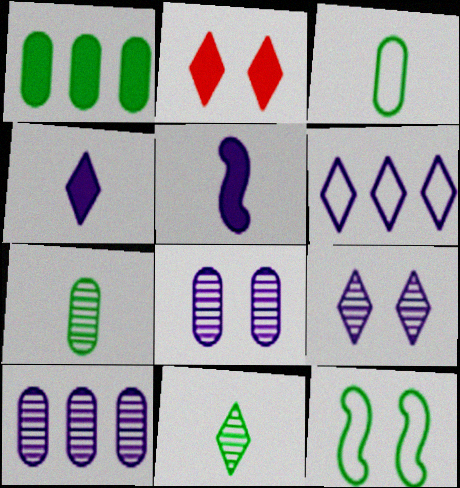[[1, 2, 5], 
[1, 11, 12], 
[2, 6, 11], 
[2, 8, 12], 
[4, 6, 9], 
[5, 6, 8]]